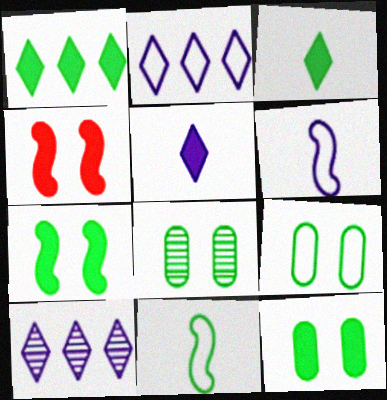[[1, 8, 11], 
[8, 9, 12]]